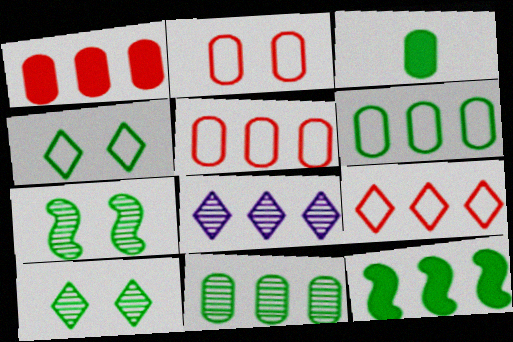[[5, 8, 12]]